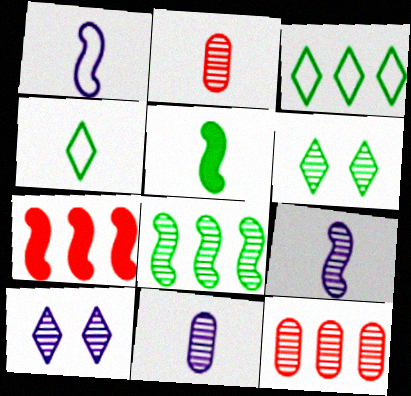[[2, 8, 10], 
[6, 9, 12]]